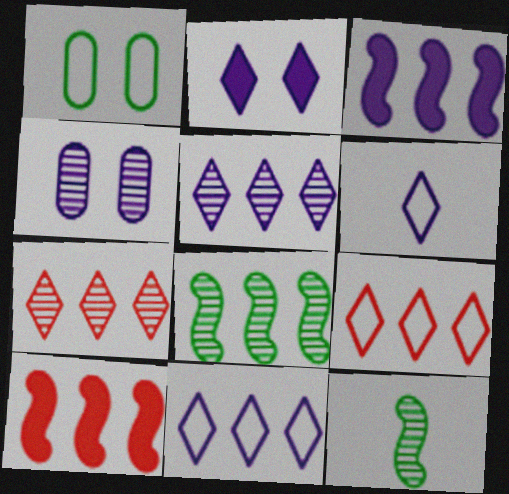[[2, 5, 6], 
[3, 4, 6], 
[4, 7, 12]]